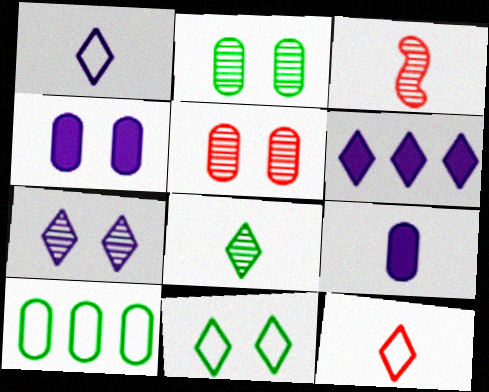[[1, 6, 7], 
[5, 9, 10]]